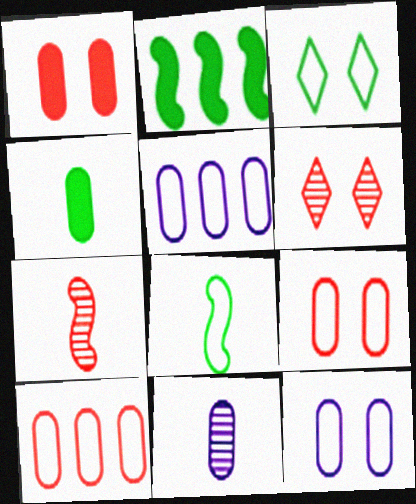[]